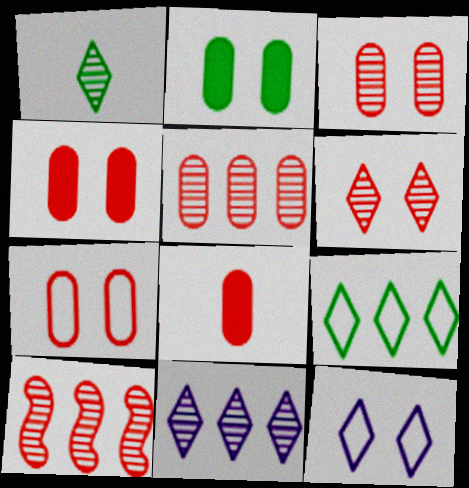[[1, 6, 11], 
[3, 4, 7], 
[5, 7, 8]]